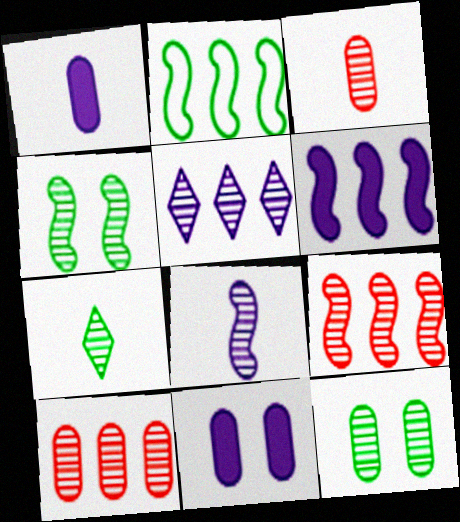[[2, 6, 9], 
[3, 4, 5], 
[3, 7, 8], 
[4, 8, 9]]